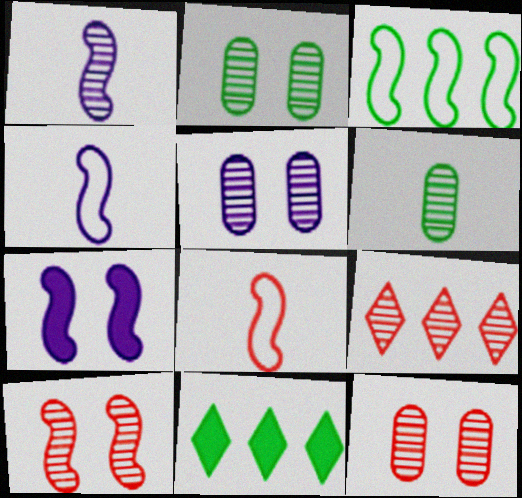[[1, 2, 9], 
[2, 5, 12], 
[4, 11, 12], 
[5, 8, 11]]